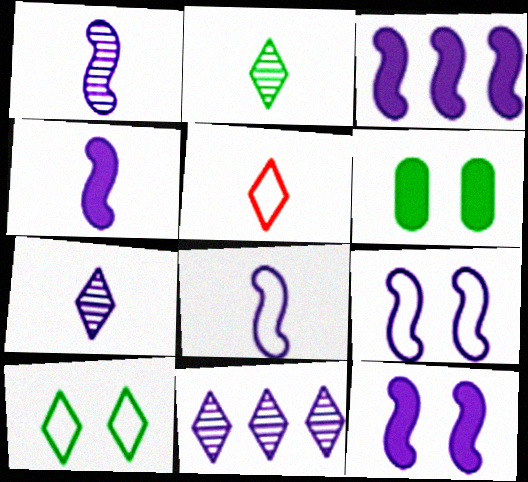[[1, 3, 9], 
[1, 4, 8], 
[3, 4, 12]]